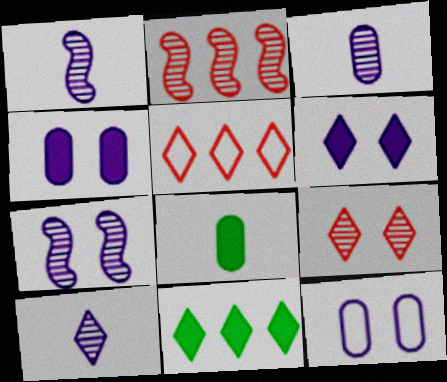[[1, 3, 10], 
[5, 7, 8], 
[6, 7, 12]]